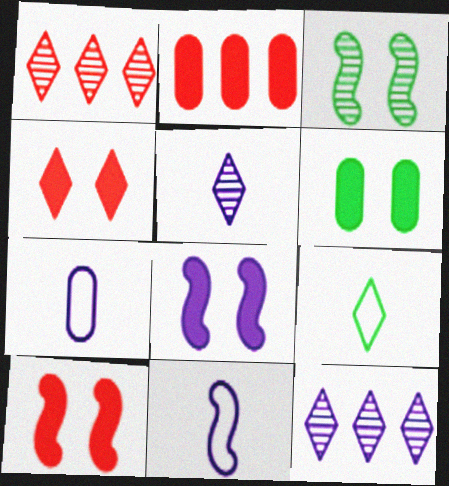[[1, 6, 11], 
[4, 6, 8], 
[4, 9, 12], 
[7, 8, 12]]